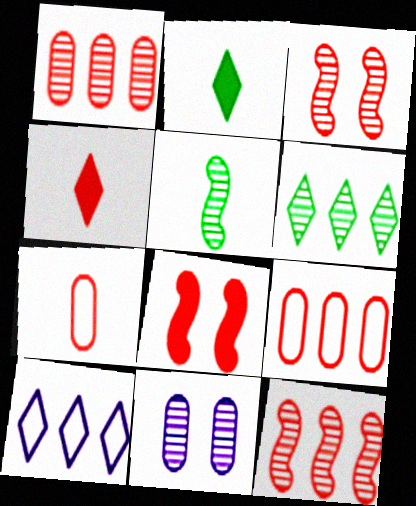[[3, 4, 9]]